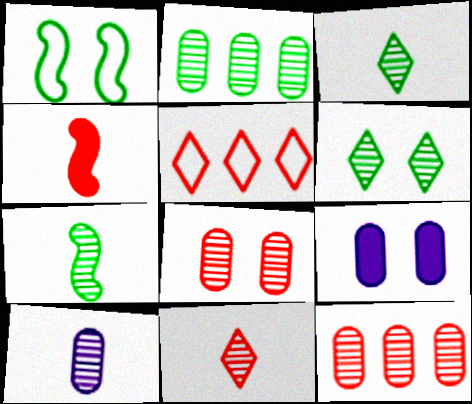[[2, 6, 7], 
[2, 8, 10], 
[4, 5, 8], 
[5, 7, 9], 
[7, 10, 11]]